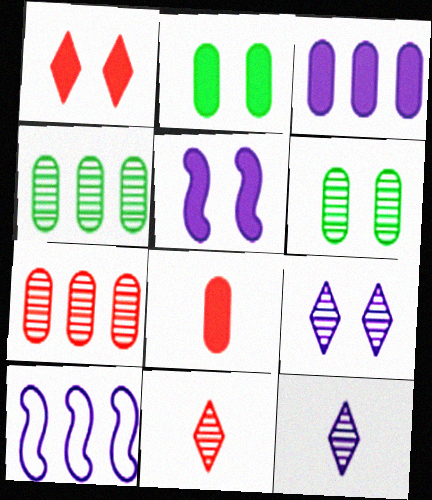[[1, 2, 5], 
[2, 3, 8], 
[2, 10, 11]]